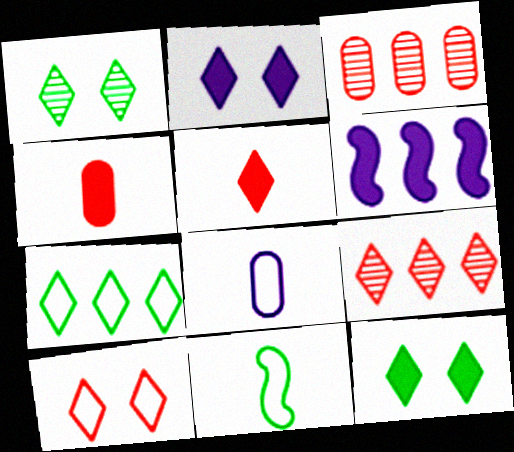[[1, 2, 10], 
[2, 3, 11], 
[3, 6, 7], 
[4, 6, 12], 
[5, 9, 10]]